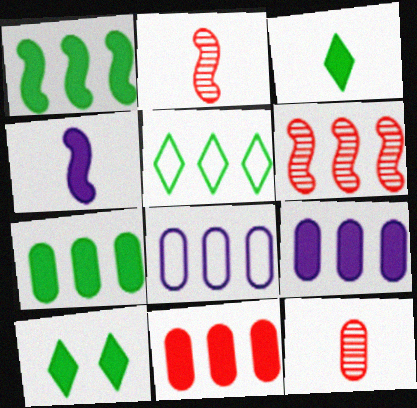[[2, 8, 10], 
[4, 10, 11], 
[5, 6, 9], 
[7, 9, 11]]